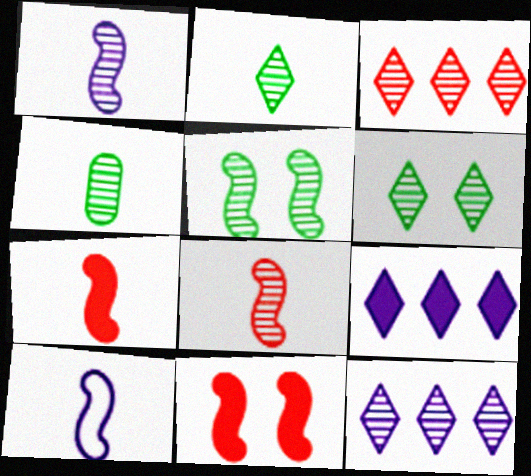[]